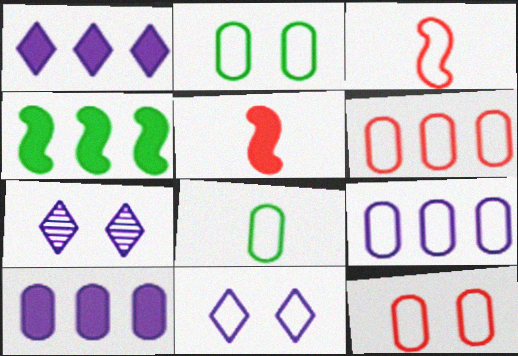[[8, 9, 12]]